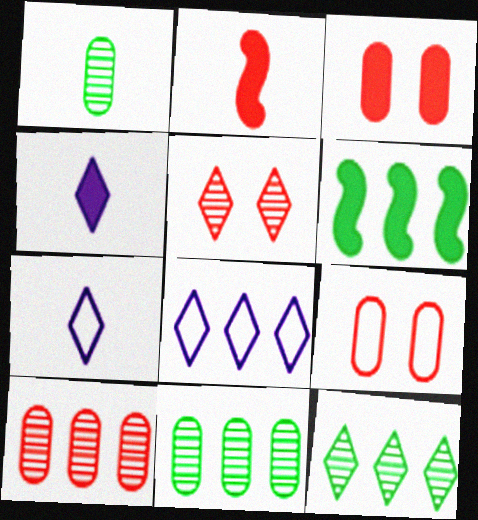[[1, 2, 7], 
[3, 4, 6], 
[6, 8, 10]]